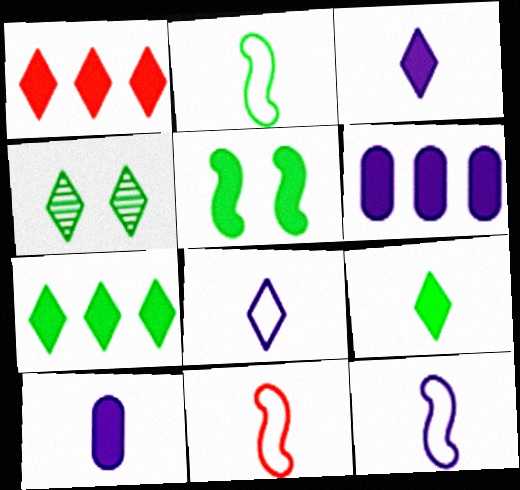[[1, 4, 8], 
[1, 5, 10], 
[2, 11, 12], 
[4, 6, 11]]